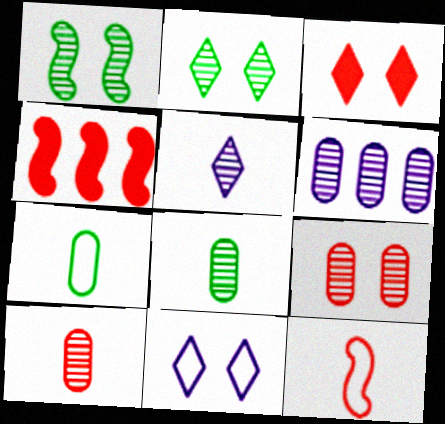[[2, 3, 11], 
[4, 8, 11], 
[6, 8, 9]]